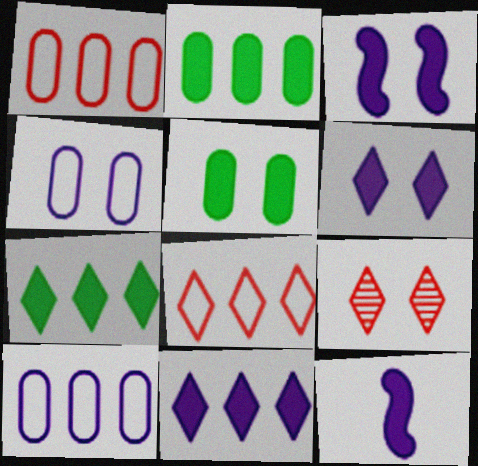[]